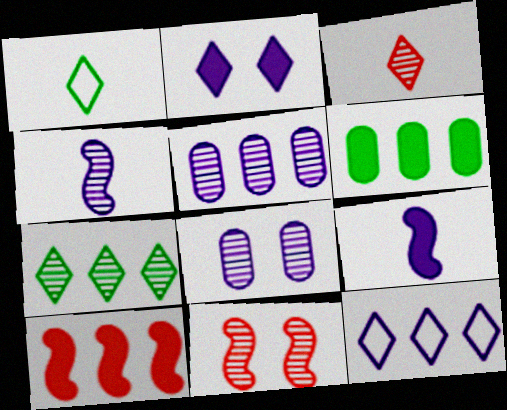[[1, 8, 10], 
[8, 9, 12]]